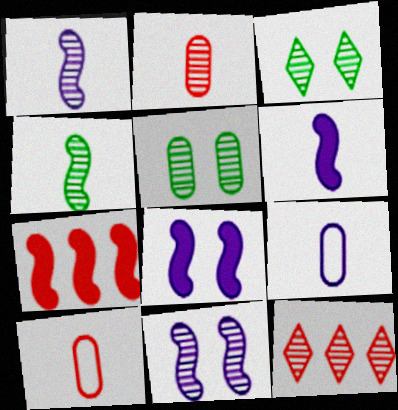[[1, 5, 12], 
[3, 7, 9]]